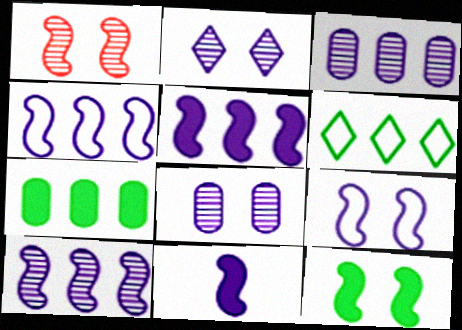[[1, 9, 12], 
[4, 5, 10], 
[9, 10, 11]]